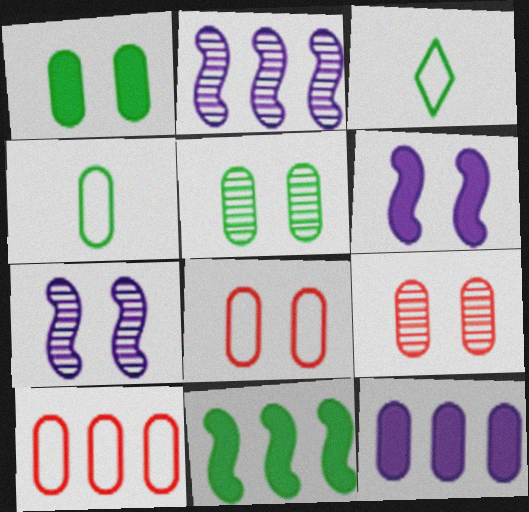[[3, 5, 11], 
[4, 9, 12]]